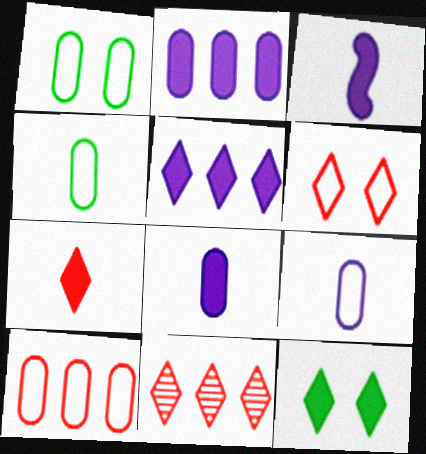[[1, 3, 11], 
[1, 9, 10], 
[5, 7, 12], 
[6, 7, 11]]